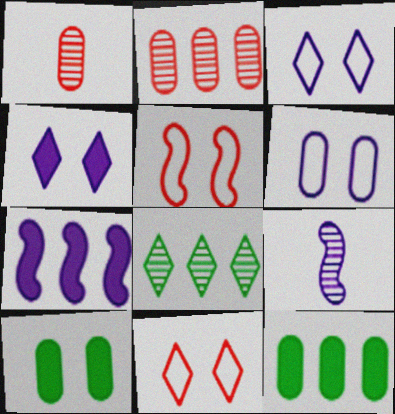[[1, 6, 12], 
[9, 11, 12]]